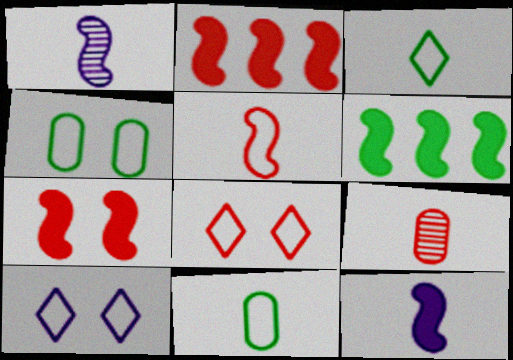[[2, 8, 9], 
[3, 9, 12], 
[6, 7, 12], 
[6, 9, 10]]